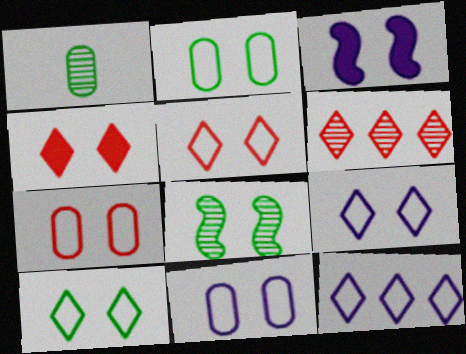[[2, 7, 11], 
[4, 8, 11], 
[5, 9, 10]]